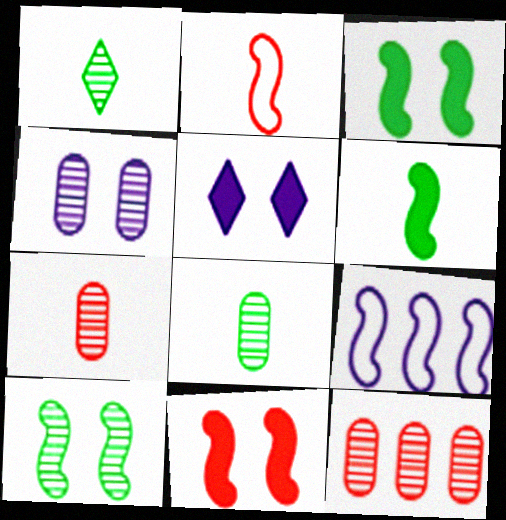[[4, 8, 12]]